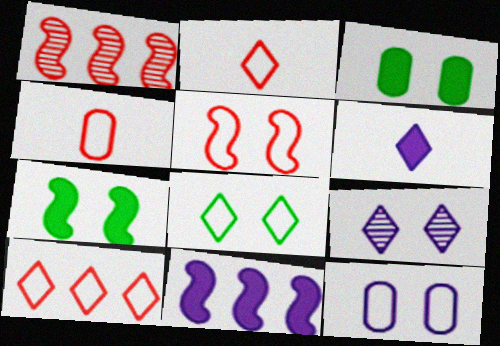[[3, 5, 9], 
[4, 5, 10], 
[5, 8, 12]]